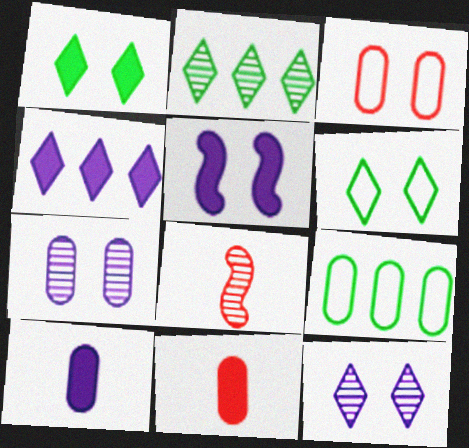[[2, 7, 8], 
[4, 5, 10], 
[7, 9, 11]]